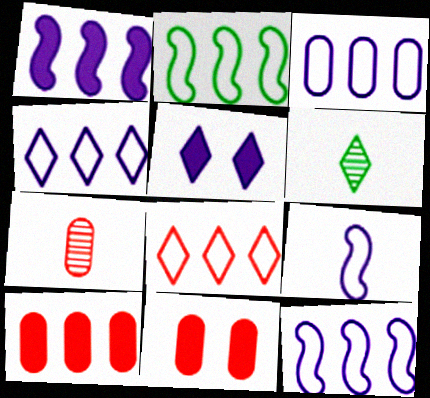[[2, 3, 8], 
[2, 5, 7], 
[3, 4, 12], 
[5, 6, 8], 
[6, 11, 12]]